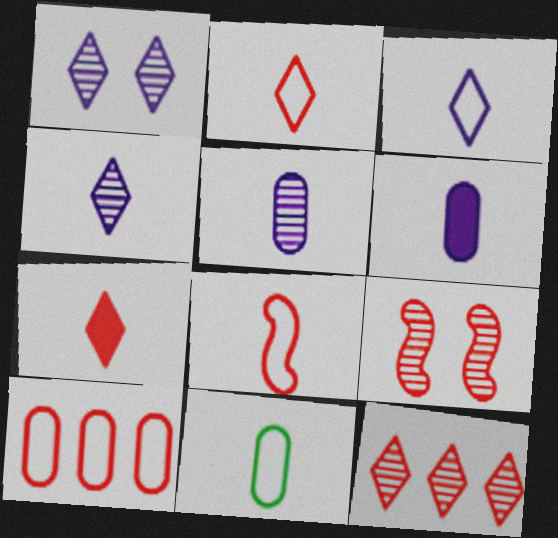[[3, 8, 11], 
[7, 9, 10]]